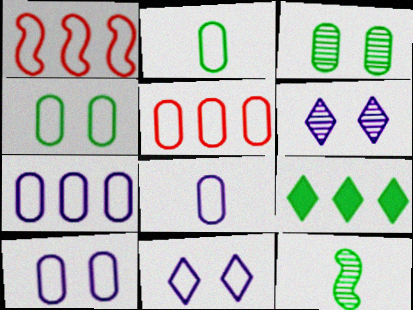[[1, 2, 11], 
[2, 5, 10], 
[4, 5, 8], 
[4, 9, 12], 
[7, 8, 10]]